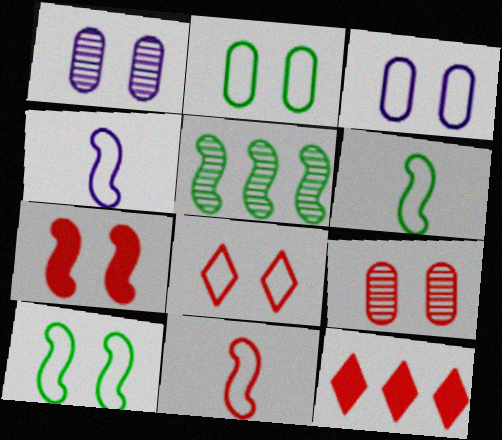[[1, 6, 12], 
[3, 8, 10], 
[4, 5, 7], 
[4, 6, 11], 
[7, 8, 9], 
[9, 11, 12]]